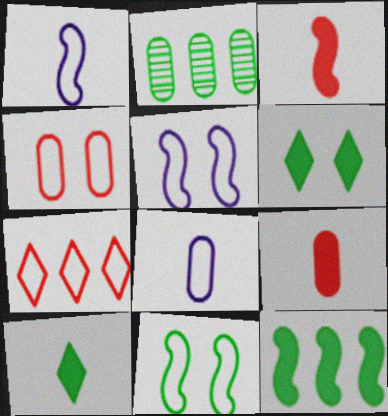[[2, 10, 11], 
[7, 8, 11]]